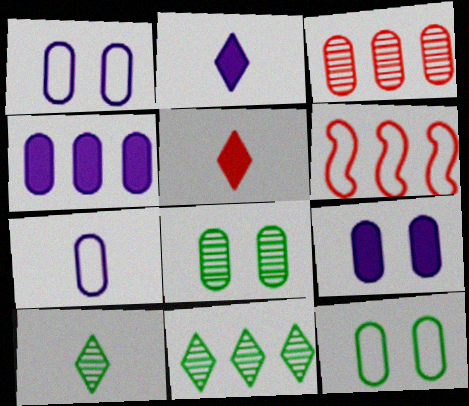[[2, 6, 8], 
[4, 6, 11], 
[6, 9, 10]]